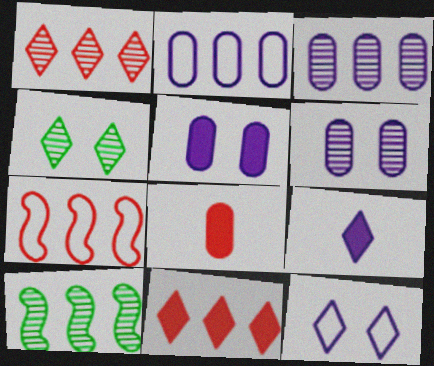[[1, 3, 10], 
[2, 10, 11], 
[8, 10, 12]]